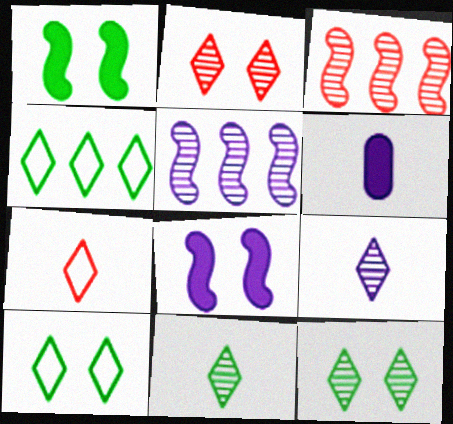[[3, 6, 10]]